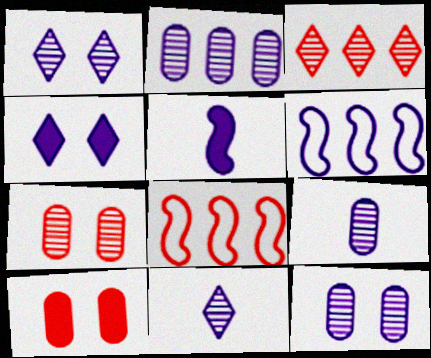[[2, 9, 12], 
[4, 6, 9]]